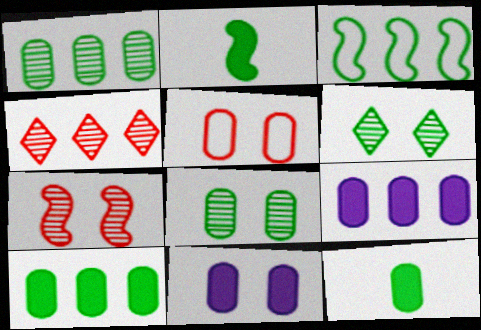[[3, 4, 9], 
[3, 6, 12], 
[5, 8, 11]]